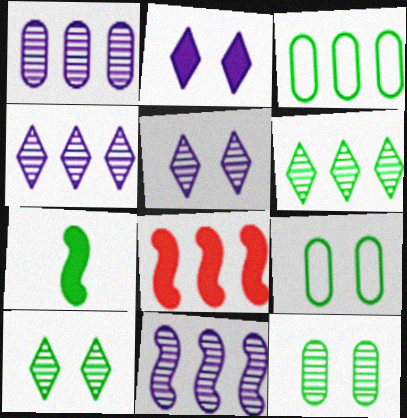[[1, 4, 11], 
[3, 4, 8], 
[3, 7, 10], 
[6, 7, 9]]